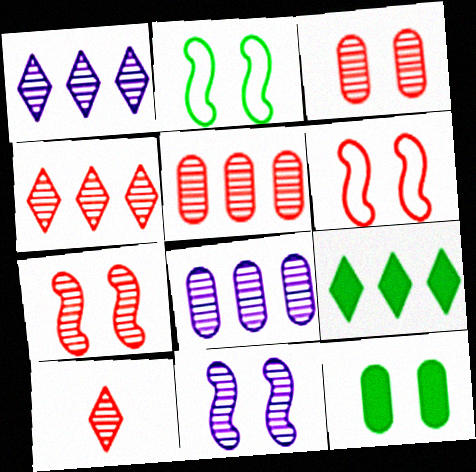[[5, 7, 10]]